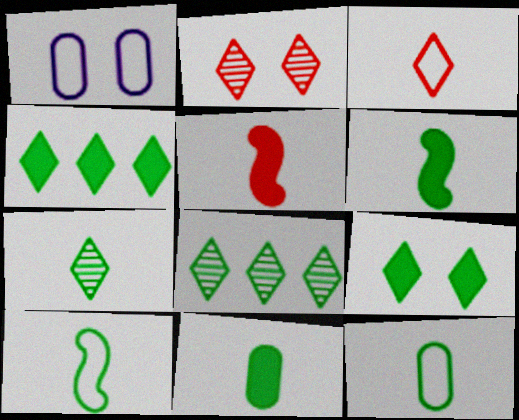[[1, 5, 8], 
[6, 7, 12], 
[7, 10, 11]]